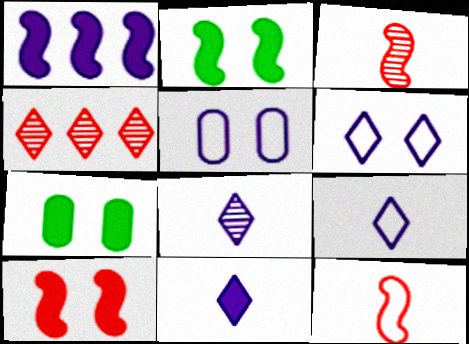[[1, 5, 8], 
[8, 9, 11]]